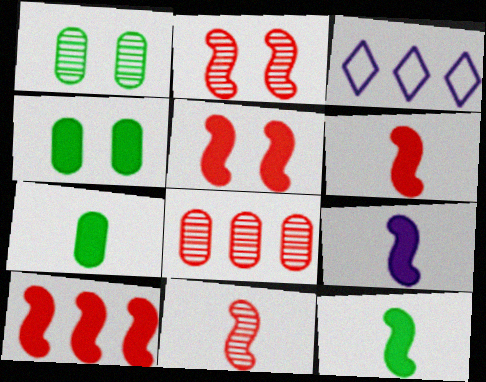[[1, 3, 6], 
[2, 3, 7], 
[3, 4, 11], 
[5, 6, 10], 
[6, 9, 12]]